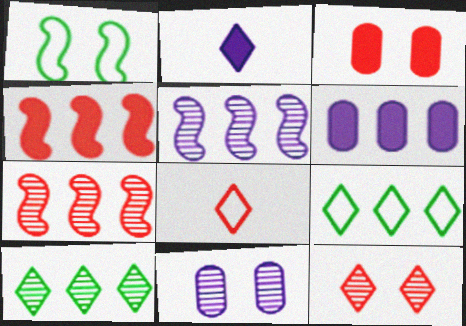[[2, 9, 12], 
[3, 7, 8], 
[6, 7, 9]]